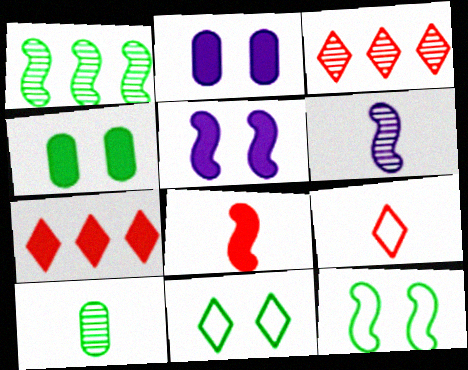[[1, 2, 9]]